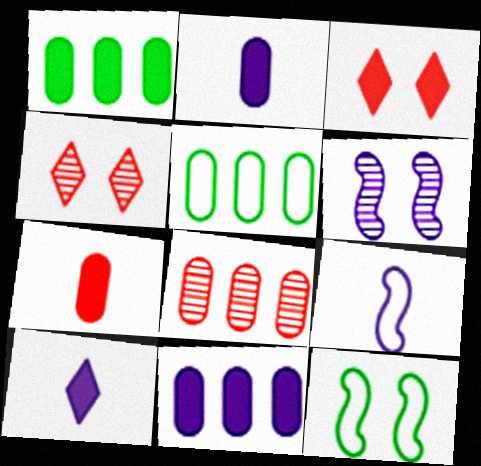[[1, 4, 9], 
[5, 8, 11], 
[8, 10, 12]]